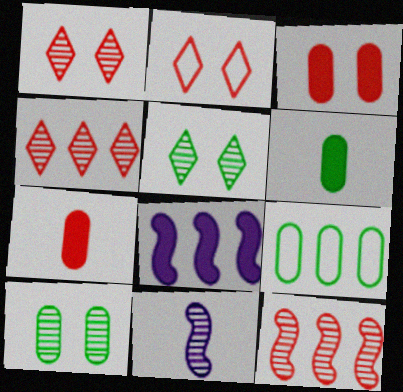[[2, 7, 12], 
[4, 8, 9], 
[4, 10, 11], 
[6, 9, 10]]